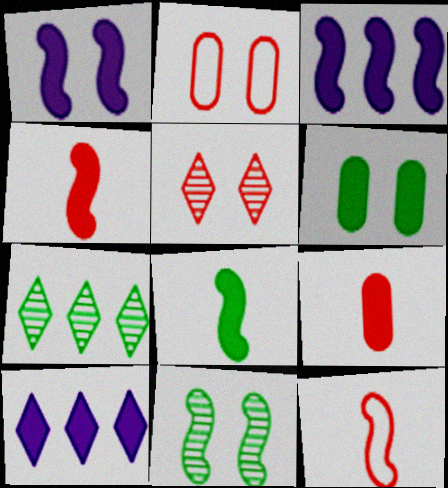[[3, 11, 12], 
[4, 6, 10]]